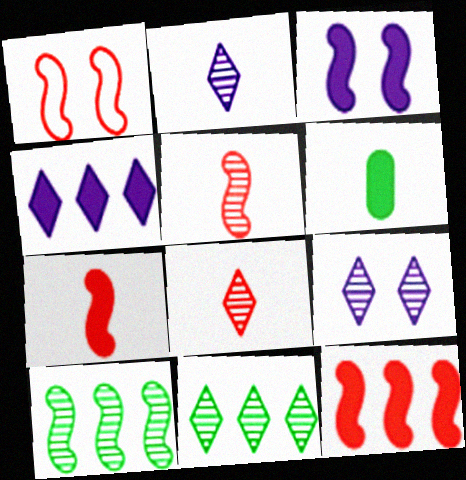[[1, 5, 12], 
[8, 9, 11]]